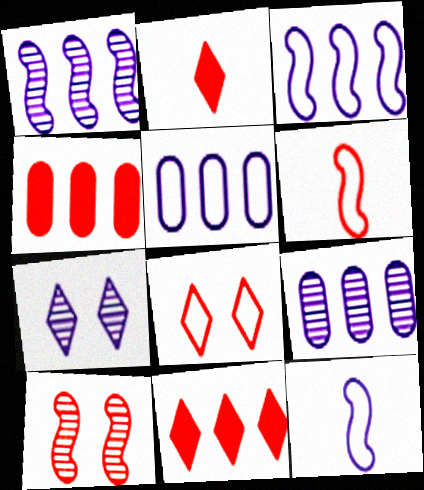[]